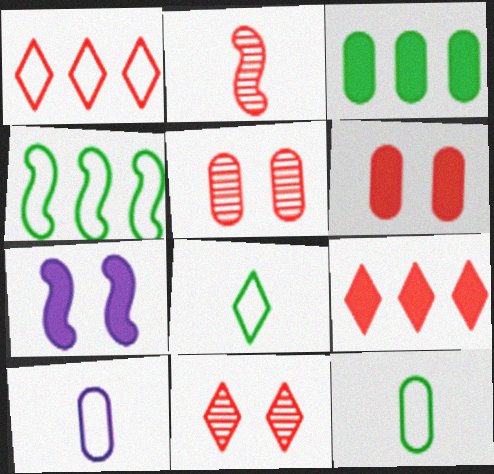[[1, 2, 6], 
[2, 4, 7], 
[3, 5, 10]]